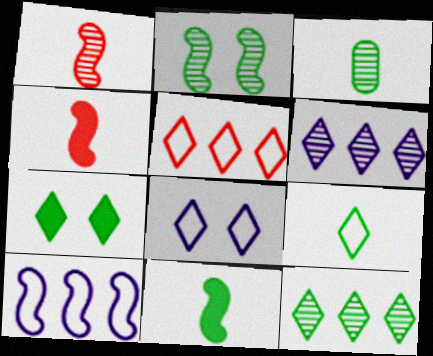[[2, 3, 12], 
[2, 4, 10], 
[3, 9, 11], 
[5, 8, 9], 
[7, 9, 12]]